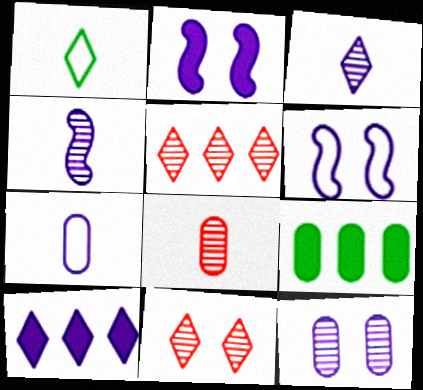[[1, 10, 11]]